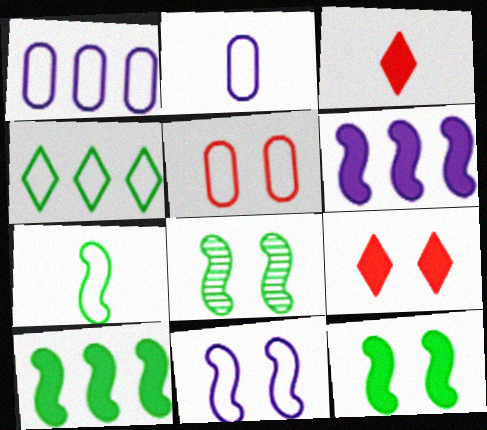[[1, 3, 8], 
[7, 8, 10]]